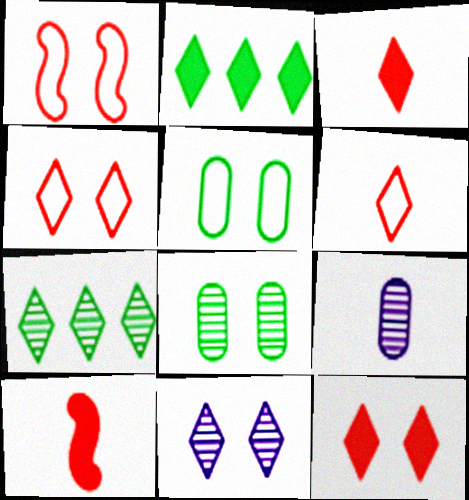[[1, 2, 9], 
[2, 6, 11]]